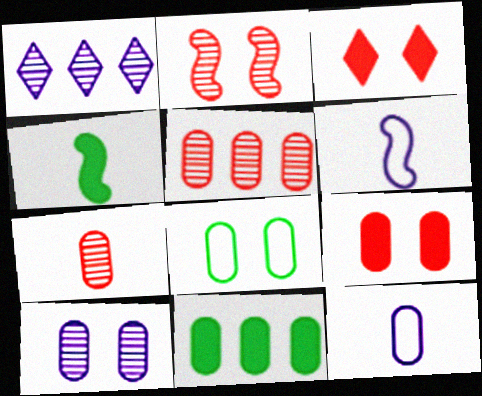[[8, 9, 10]]